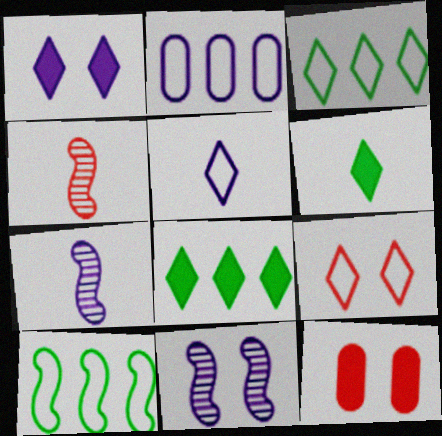[[1, 2, 7], 
[3, 5, 9], 
[3, 7, 12]]